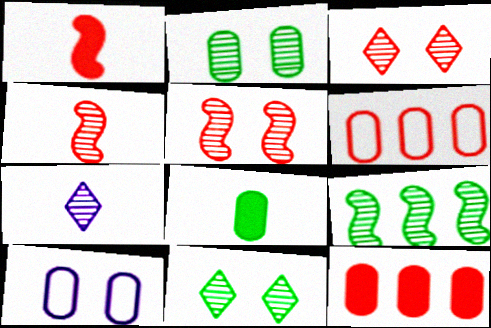[[1, 3, 6]]